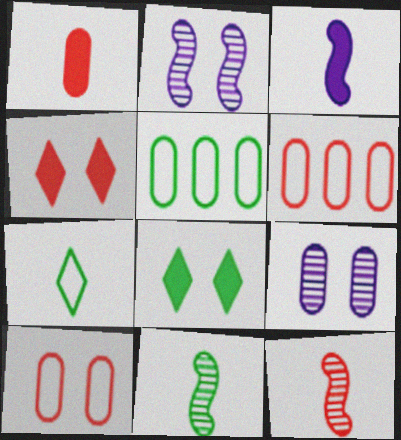[[1, 5, 9], 
[2, 8, 10], 
[4, 6, 12], 
[5, 8, 11]]